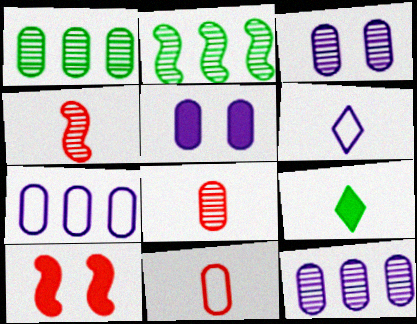[[1, 3, 8], 
[1, 5, 11], 
[1, 6, 10]]